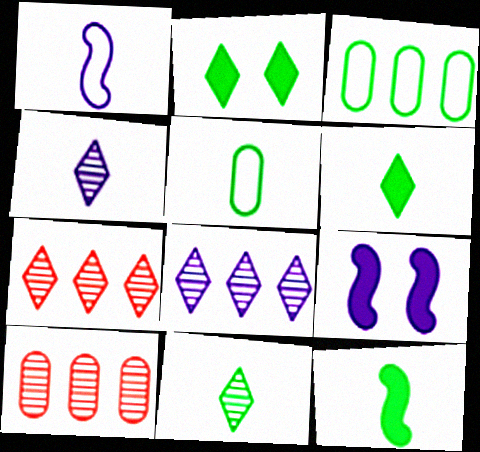[[1, 2, 10], 
[5, 7, 9], 
[5, 11, 12]]